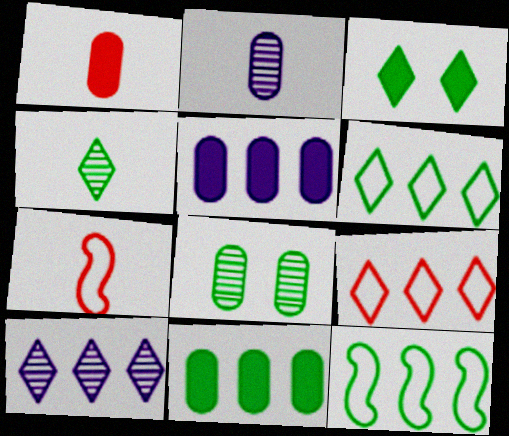[[3, 4, 6]]